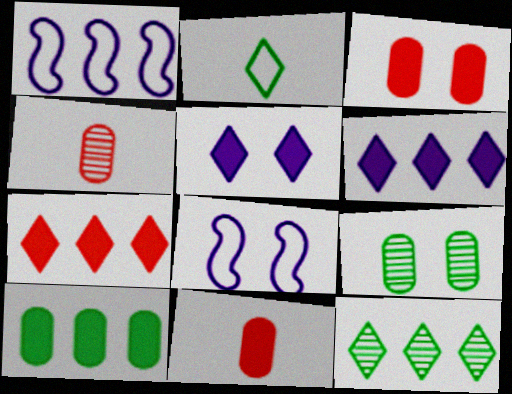[[8, 11, 12]]